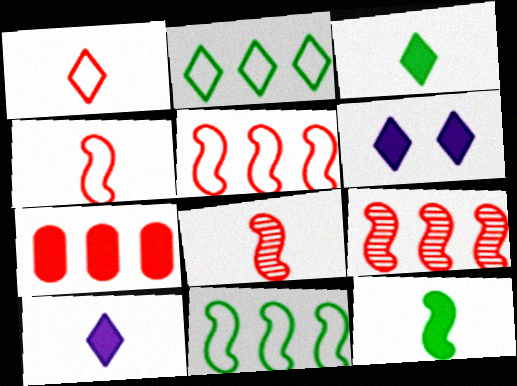[[6, 7, 12]]